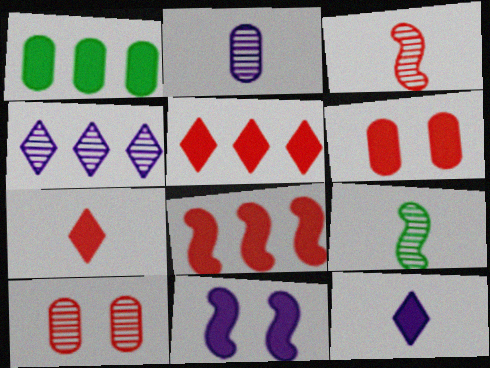[[1, 7, 11], 
[4, 9, 10], 
[6, 7, 8]]